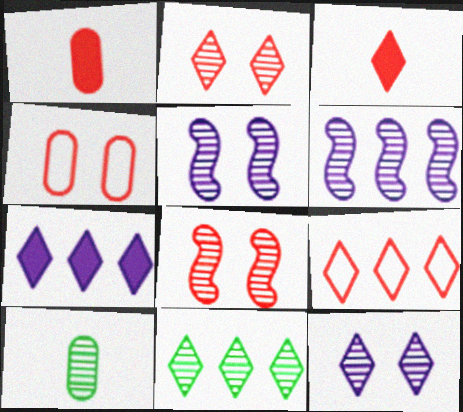[[1, 8, 9], 
[2, 3, 9], 
[2, 6, 10], 
[7, 9, 11]]